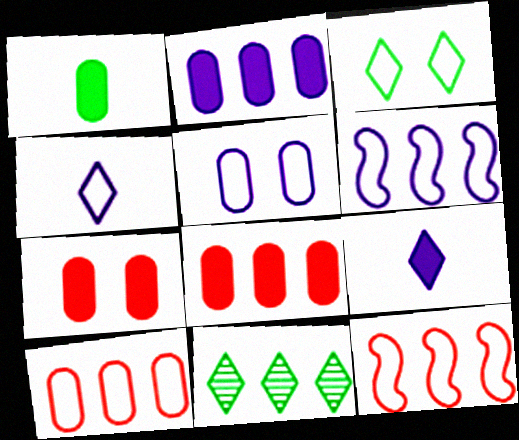[[1, 2, 7], 
[2, 11, 12], 
[4, 5, 6], 
[6, 8, 11]]